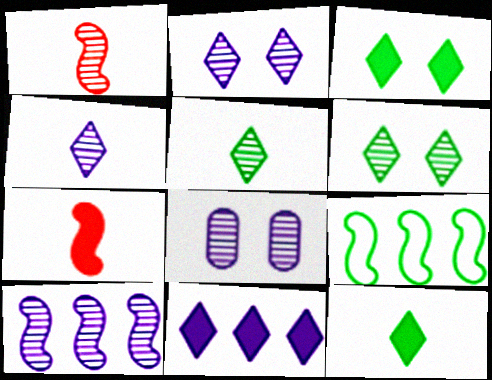[[4, 8, 10]]